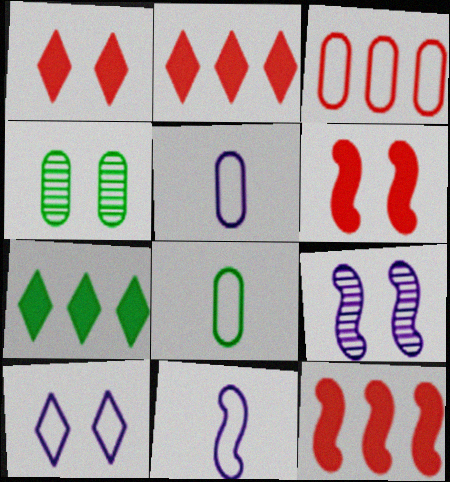[[2, 4, 11], 
[2, 8, 9], 
[4, 6, 10]]